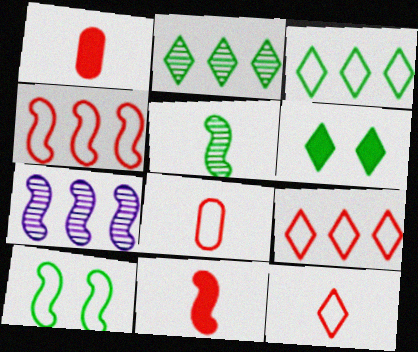[[6, 7, 8], 
[7, 10, 11]]